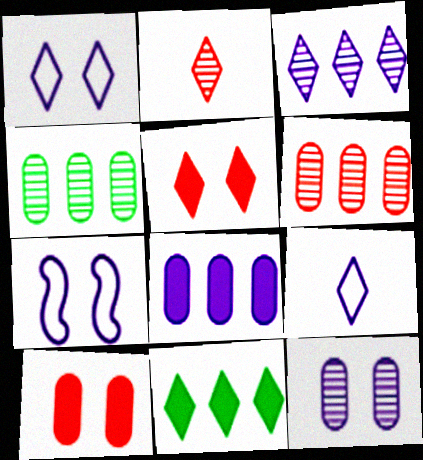[[1, 2, 11]]